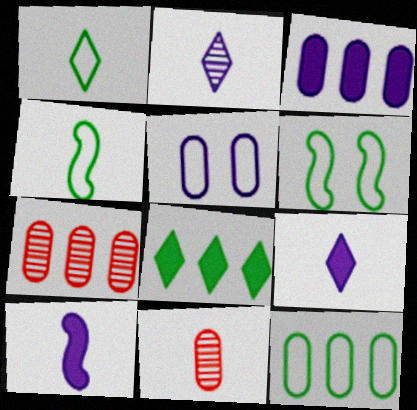[[1, 6, 12], 
[1, 10, 11], 
[3, 7, 12], 
[4, 9, 11], 
[6, 7, 9]]